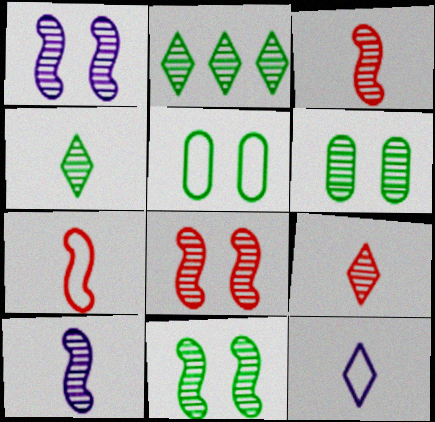[[1, 8, 11]]